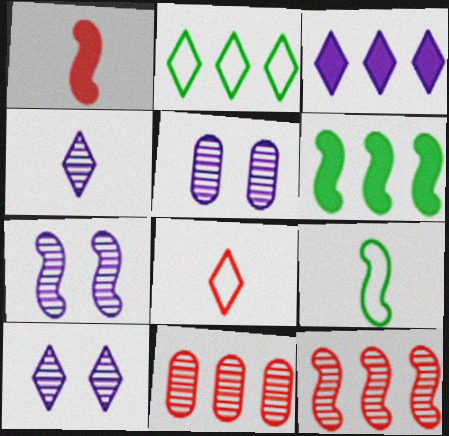[[1, 2, 5], 
[5, 6, 8], 
[5, 7, 10]]